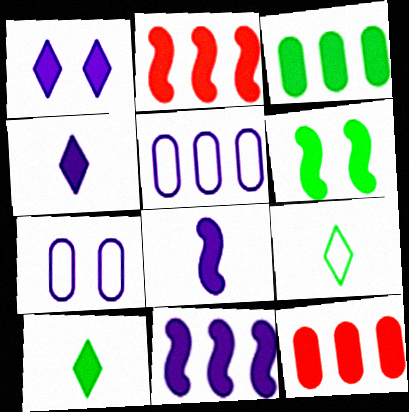[[2, 6, 8], 
[3, 6, 10], 
[4, 6, 12]]